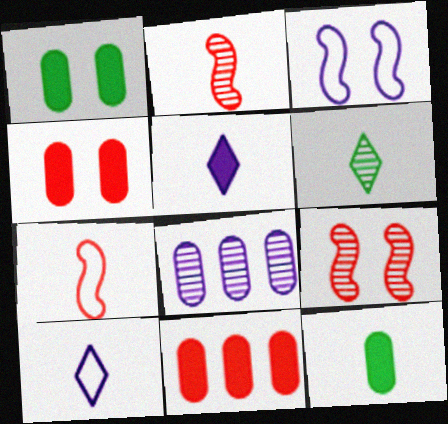[[2, 10, 12], 
[3, 5, 8], 
[3, 6, 11], 
[6, 8, 9]]